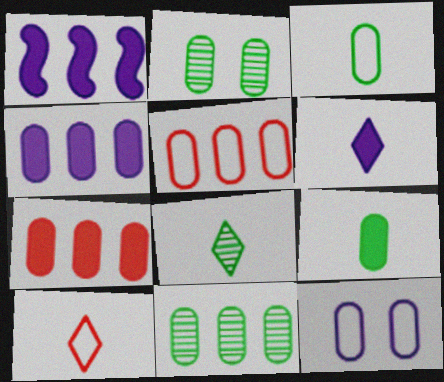[[1, 2, 10], 
[3, 5, 12], 
[4, 5, 11], 
[6, 8, 10]]